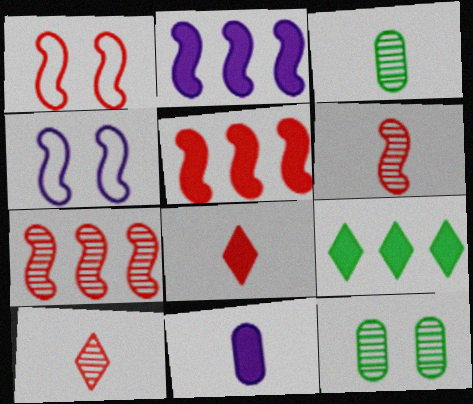[[1, 5, 6]]